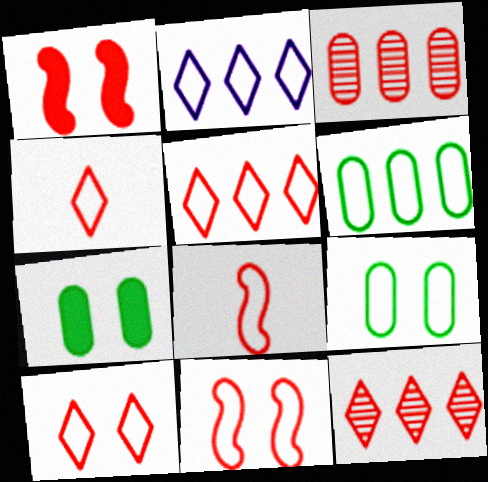[[1, 3, 4], 
[2, 8, 9], 
[4, 5, 10]]